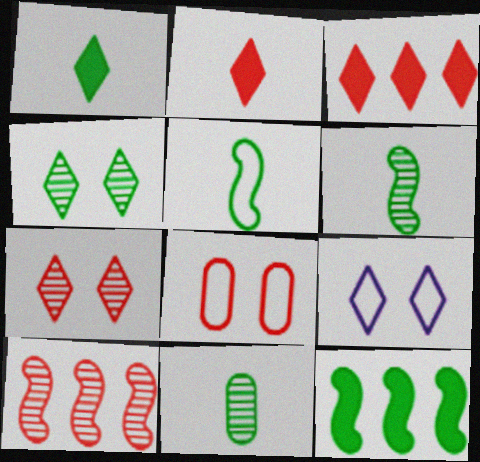[[1, 5, 11], 
[2, 8, 10]]